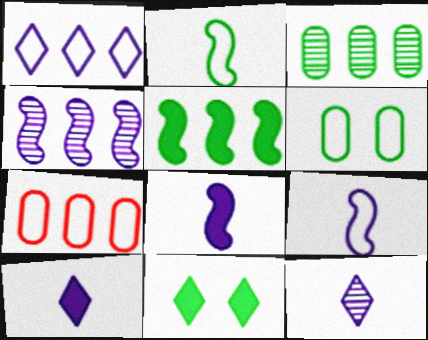[[2, 3, 11]]